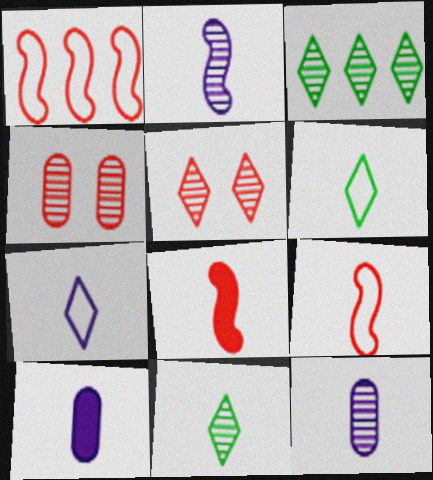[[2, 3, 4], 
[2, 7, 10], 
[6, 8, 12], 
[9, 10, 11]]